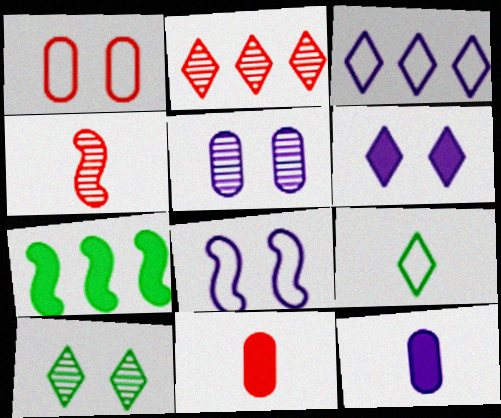[[2, 6, 9], 
[4, 7, 8], 
[4, 9, 12], 
[5, 6, 8], 
[6, 7, 11]]